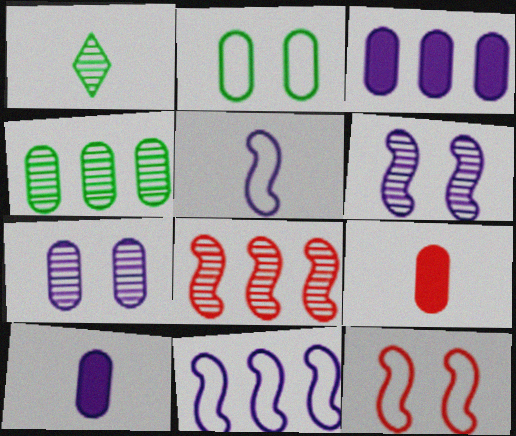[[1, 3, 12], 
[1, 5, 9], 
[1, 7, 8]]